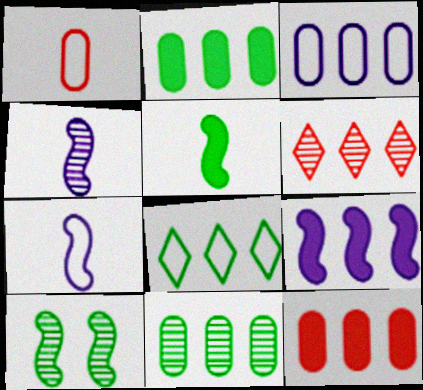[[3, 11, 12]]